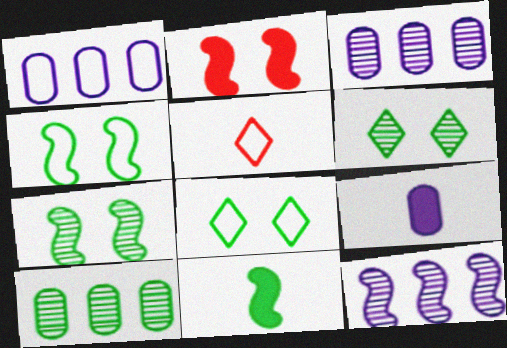[[1, 4, 5], 
[8, 10, 11]]